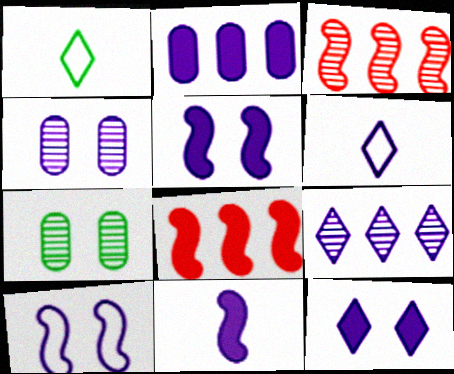[[1, 4, 8], 
[2, 11, 12], 
[4, 10, 12], 
[6, 7, 8], 
[6, 9, 12]]